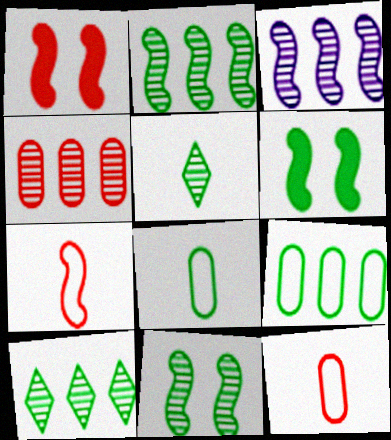[[3, 4, 10], 
[3, 6, 7], 
[5, 6, 9], 
[6, 8, 10]]